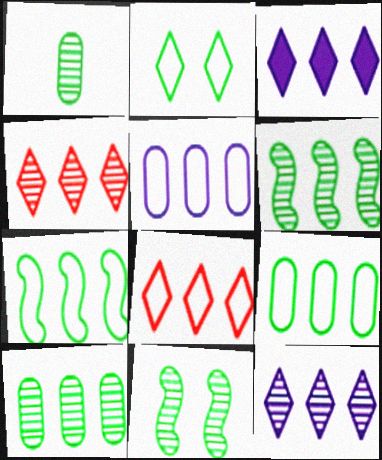[[5, 7, 8]]